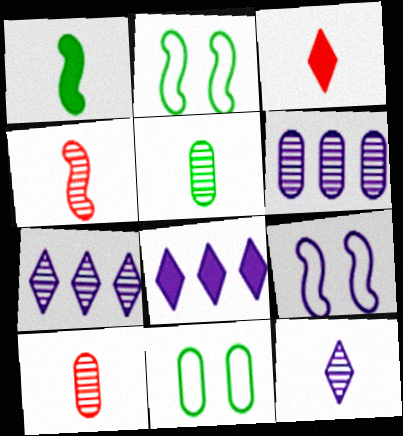[[2, 3, 6], 
[2, 8, 10], 
[4, 5, 12], 
[4, 8, 11]]